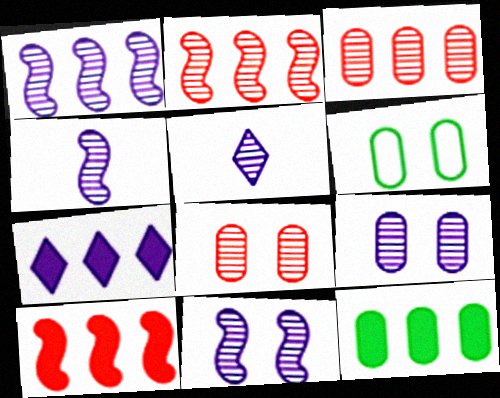[[1, 4, 11], 
[1, 5, 9], 
[5, 6, 10], 
[7, 10, 12]]